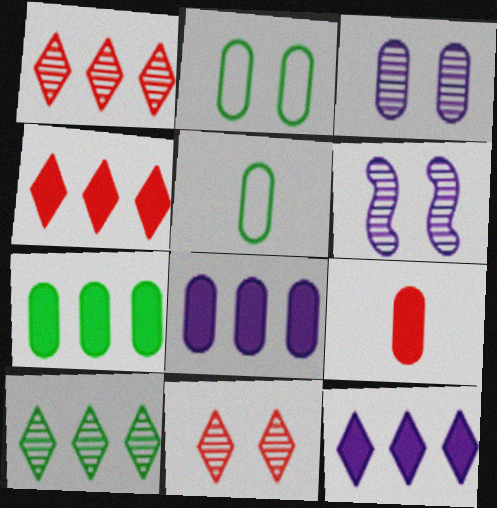[[4, 5, 6]]